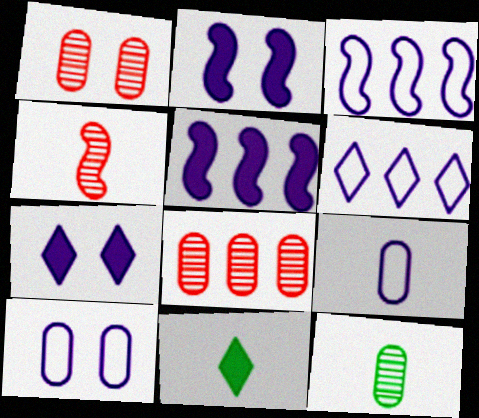[[1, 3, 11], 
[4, 9, 11]]